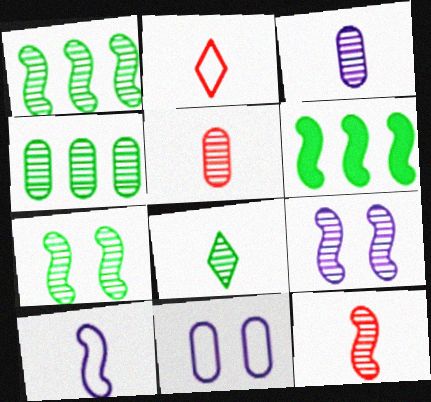[[1, 9, 12], 
[3, 8, 12], 
[4, 7, 8]]